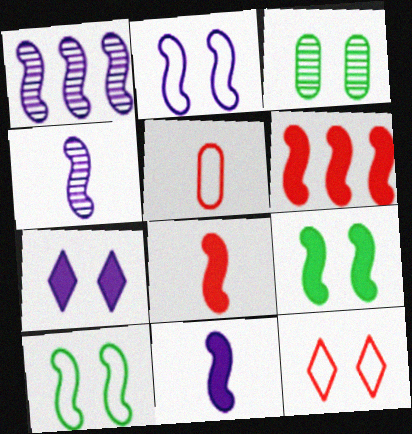[[1, 2, 11], 
[1, 8, 10], 
[4, 6, 10], 
[6, 9, 11]]